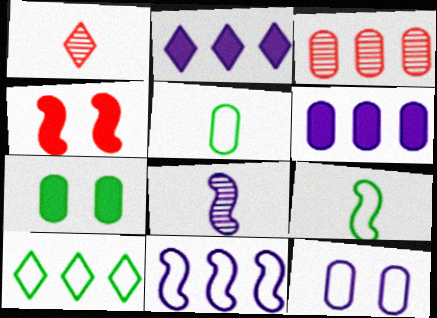[[1, 7, 11], 
[2, 8, 12]]